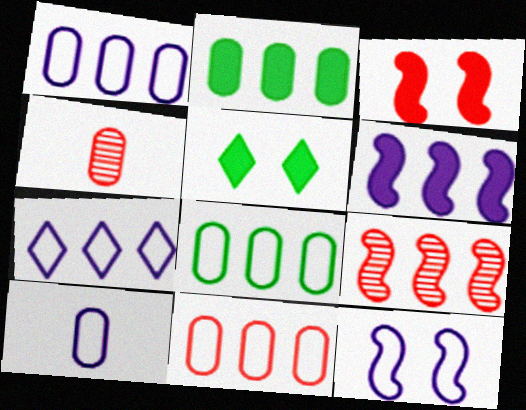[[1, 8, 11], 
[2, 7, 9], 
[5, 9, 10], 
[7, 10, 12]]